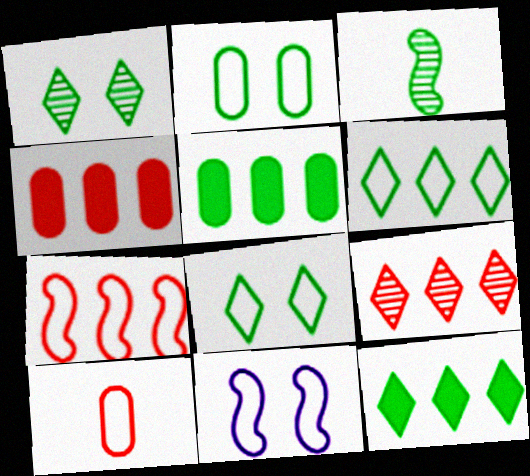[[2, 3, 12], 
[3, 5, 8], 
[4, 7, 9], 
[6, 10, 11]]